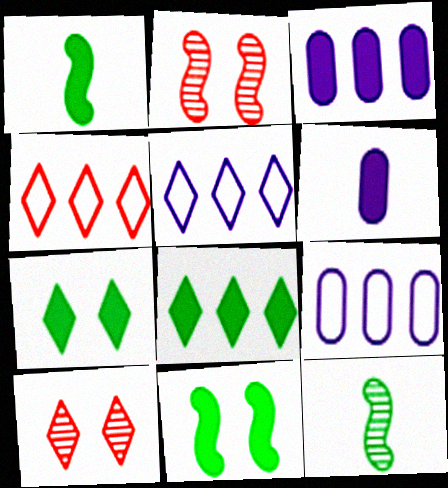[[1, 9, 10]]